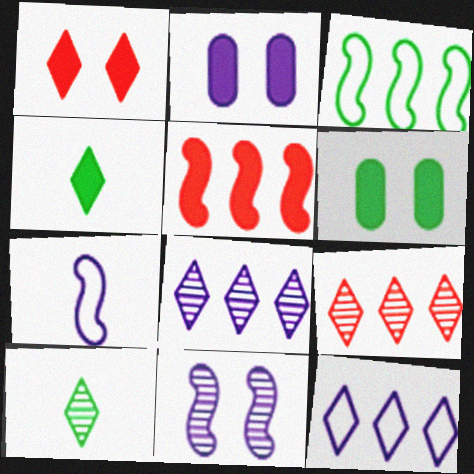[[1, 10, 12], 
[2, 4, 5], 
[2, 7, 8], 
[3, 6, 10], 
[6, 7, 9]]